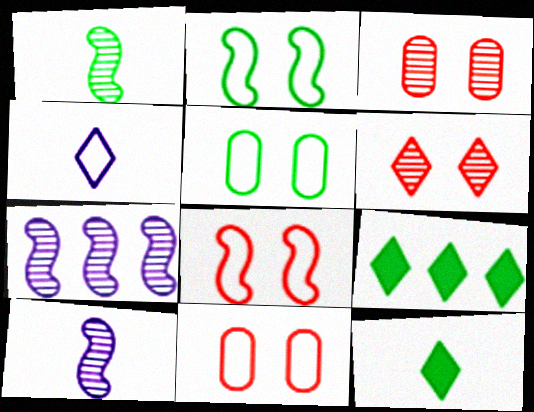[[1, 5, 9], 
[4, 6, 9], 
[7, 11, 12], 
[9, 10, 11]]